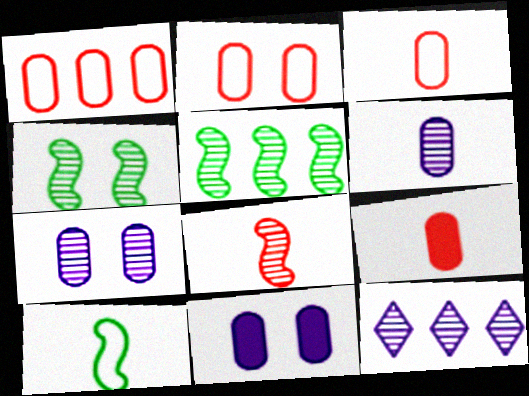[[1, 2, 3]]